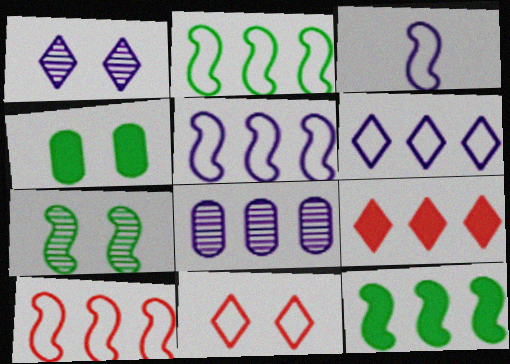[[2, 5, 10], 
[2, 8, 9]]